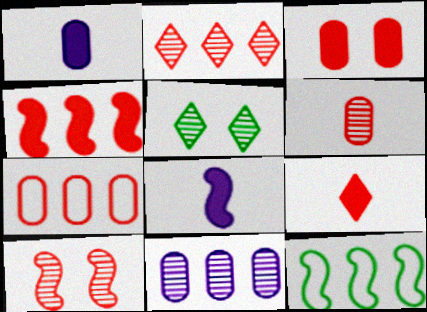[[2, 4, 7], 
[2, 6, 10], 
[3, 4, 9], 
[3, 6, 7], 
[5, 7, 8], 
[7, 9, 10], 
[8, 10, 12]]